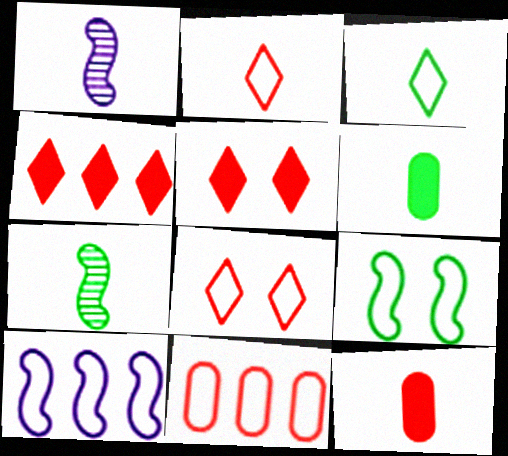[[1, 2, 6], 
[1, 3, 12], 
[3, 6, 7]]